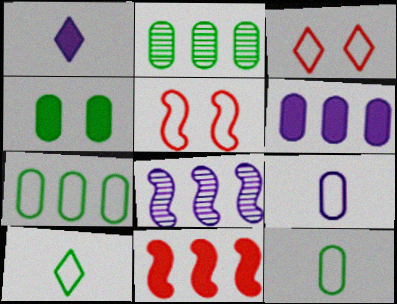[[1, 2, 5], 
[1, 4, 11], 
[2, 4, 12]]